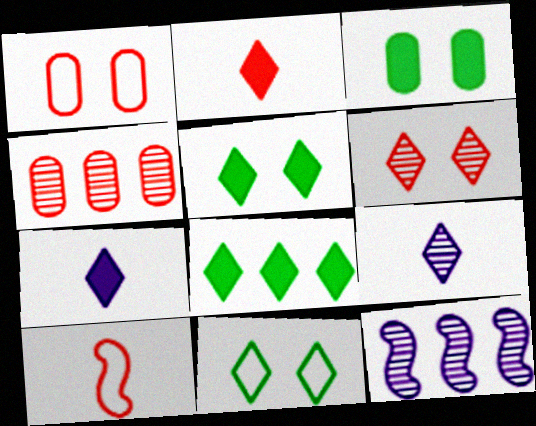[]